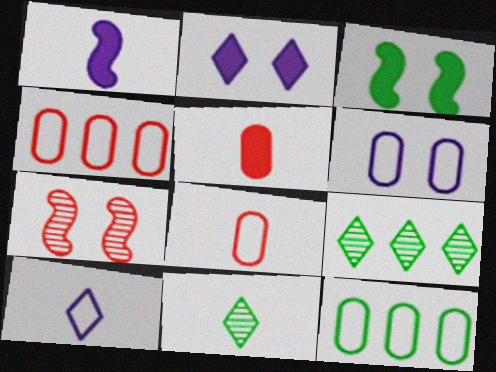[[1, 8, 11], 
[3, 11, 12], 
[6, 8, 12]]